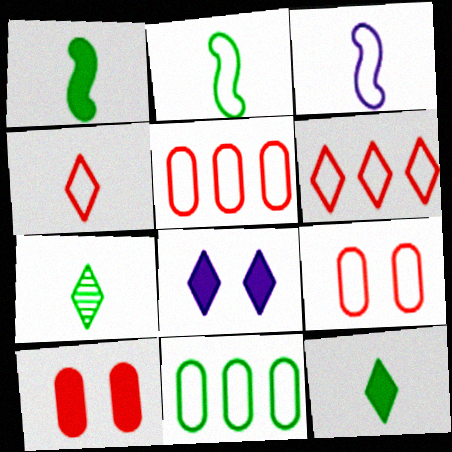[[6, 7, 8]]